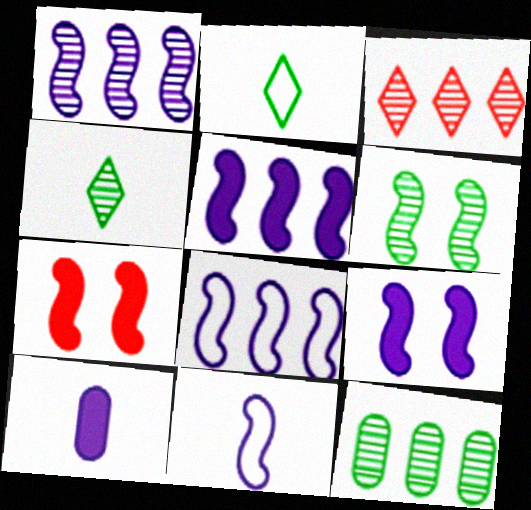[[1, 3, 12], 
[1, 5, 8], 
[1, 9, 11], 
[4, 6, 12]]